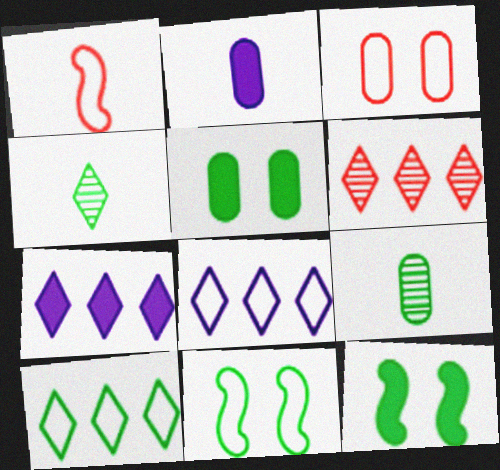[[1, 2, 4], 
[2, 6, 11], 
[6, 7, 10], 
[9, 10, 12]]